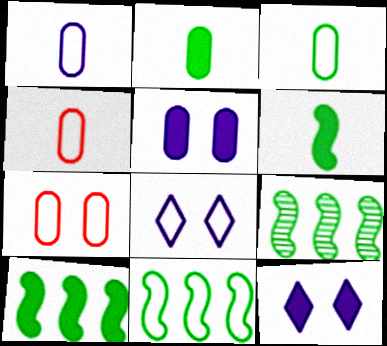[[1, 3, 4], 
[4, 8, 11], 
[4, 9, 12], 
[9, 10, 11]]